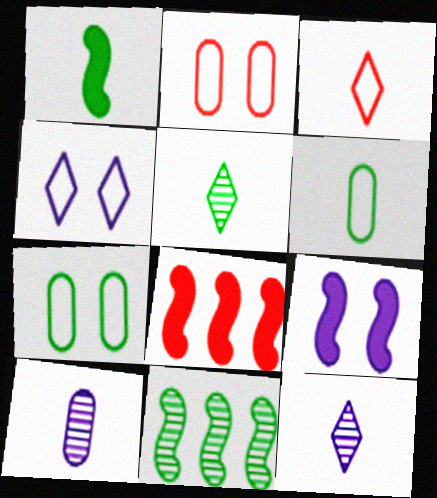[[1, 3, 10], 
[1, 5, 6], 
[1, 8, 9], 
[7, 8, 12]]